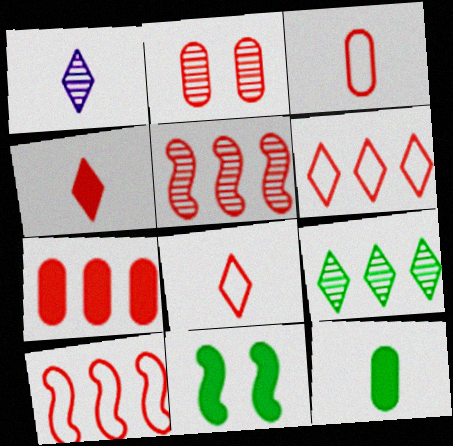[[2, 3, 7], 
[2, 4, 10], 
[5, 6, 7]]